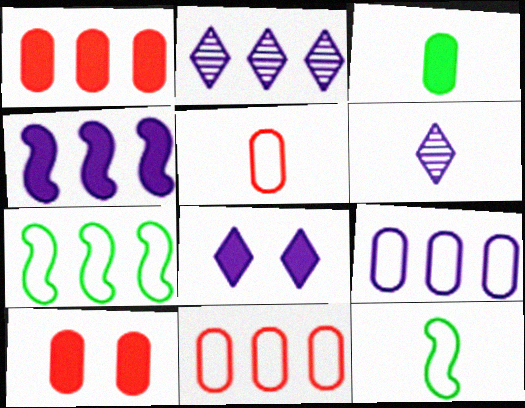[[1, 2, 7], 
[2, 4, 9], 
[2, 10, 12], 
[6, 7, 10]]